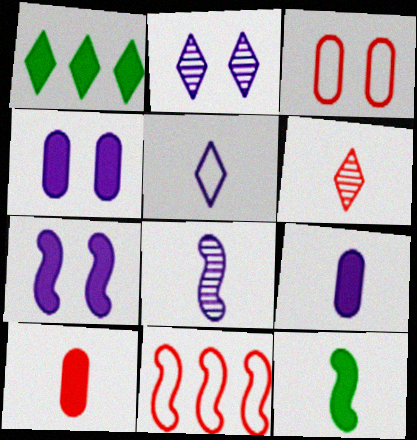[[1, 3, 8], 
[1, 7, 10], 
[5, 8, 9]]